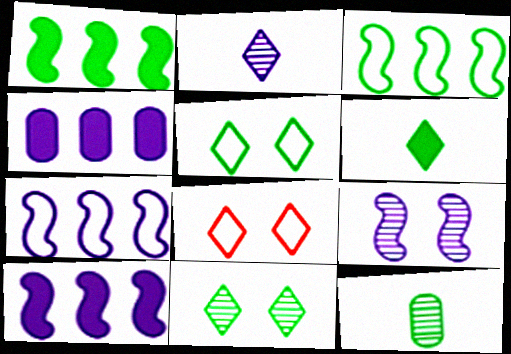[[1, 5, 12], 
[8, 10, 12]]